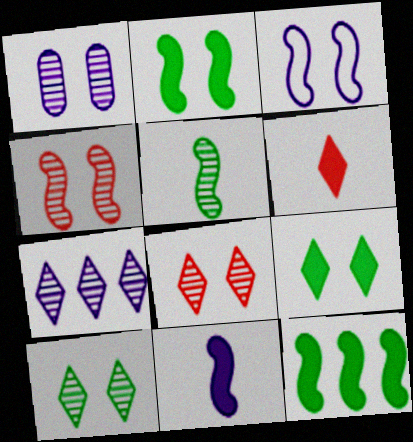[[1, 4, 10], 
[2, 3, 4]]